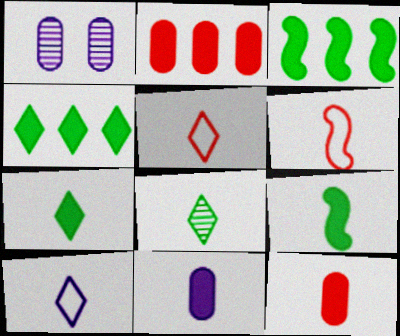[[1, 3, 5], 
[1, 4, 6], 
[6, 8, 11]]